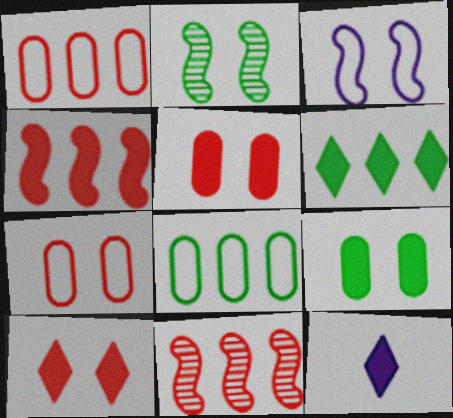[[1, 2, 12], 
[4, 9, 12], 
[6, 10, 12]]